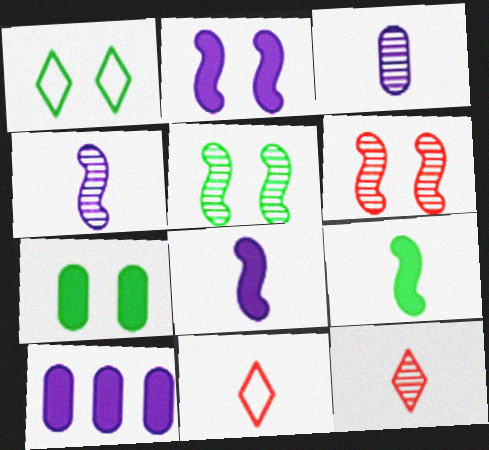[[1, 5, 7], 
[3, 9, 11], 
[5, 10, 11]]